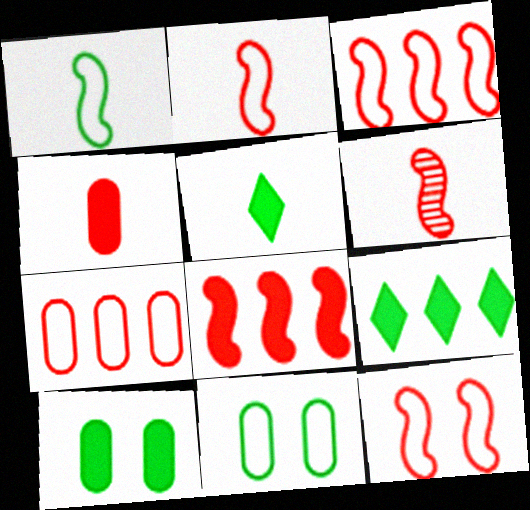[[2, 3, 12], 
[6, 8, 12]]